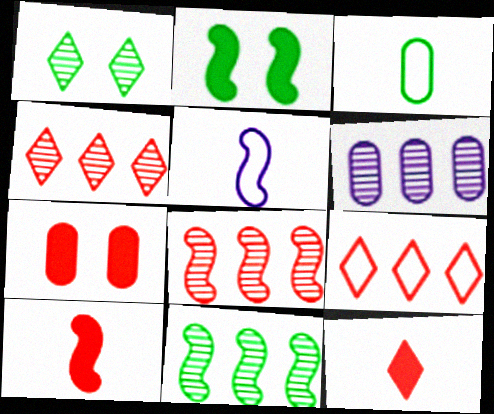[[2, 5, 8], 
[3, 6, 7], 
[4, 6, 11]]